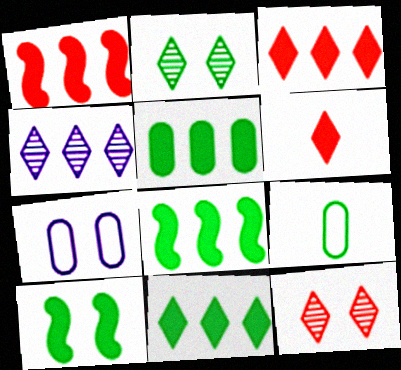[[2, 8, 9], 
[5, 8, 11], 
[7, 10, 12]]